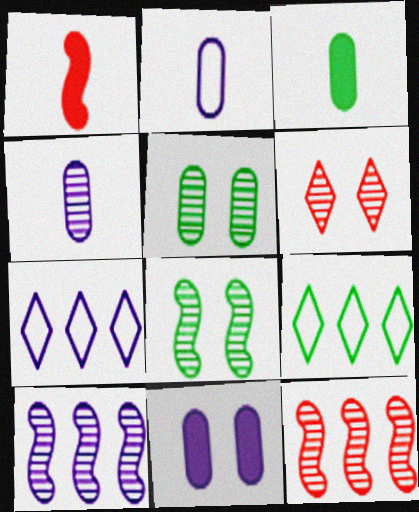[[1, 5, 7], 
[3, 8, 9]]